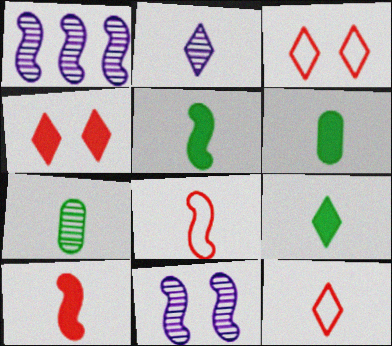[[1, 3, 6], 
[2, 6, 8], 
[2, 9, 12], 
[5, 6, 9]]